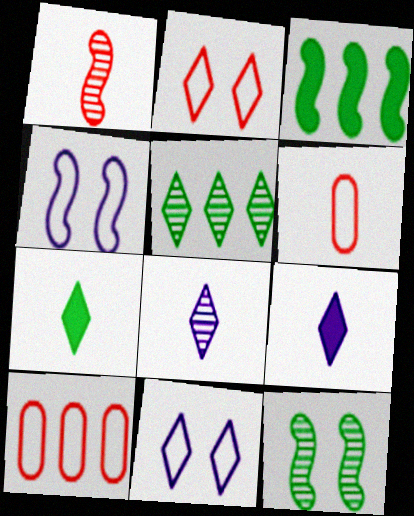[[1, 3, 4], 
[2, 5, 9], 
[9, 10, 12]]